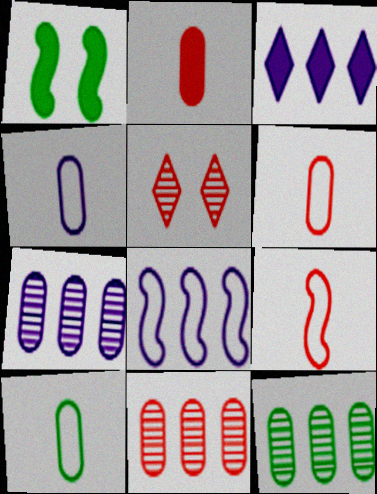[[1, 2, 3], 
[3, 7, 8], 
[4, 6, 10], 
[7, 11, 12]]